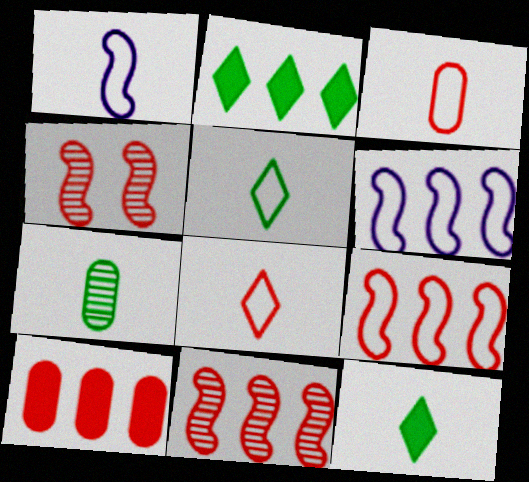[[1, 3, 5], 
[4, 8, 10]]